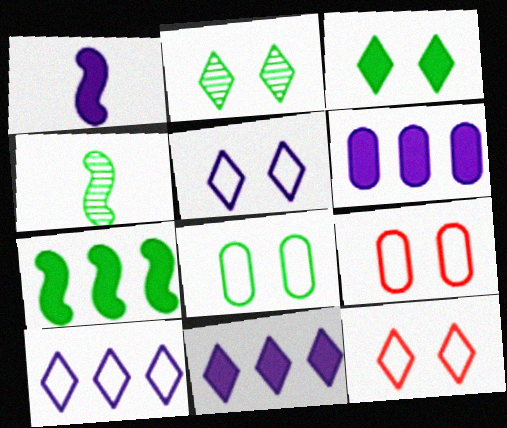[[4, 6, 12], 
[4, 9, 11]]